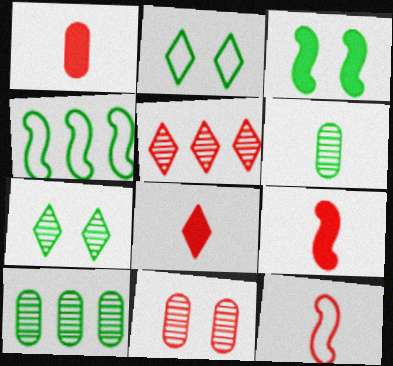[[1, 8, 9]]